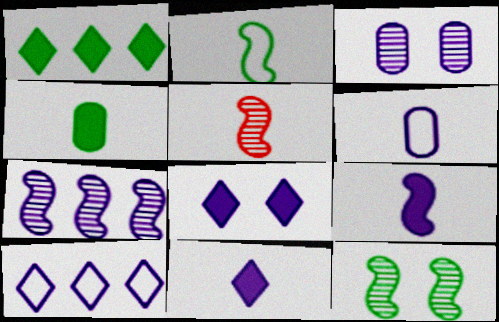[[2, 5, 9], 
[3, 9, 10], 
[5, 7, 12], 
[6, 7, 8]]